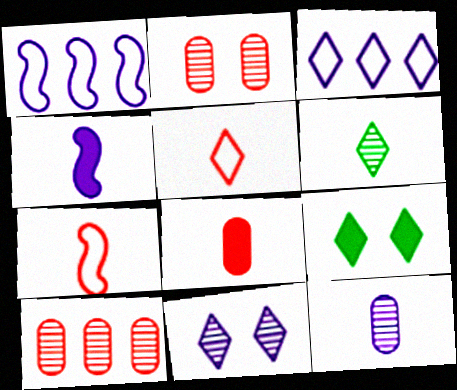[]